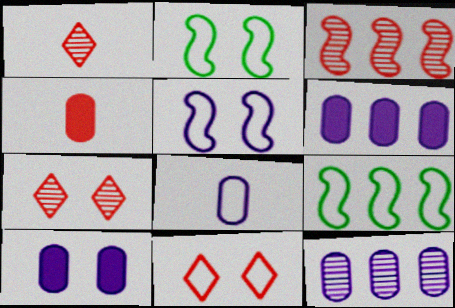[[1, 2, 6], 
[1, 9, 10], 
[2, 7, 10], 
[3, 4, 11], 
[8, 9, 11], 
[8, 10, 12]]